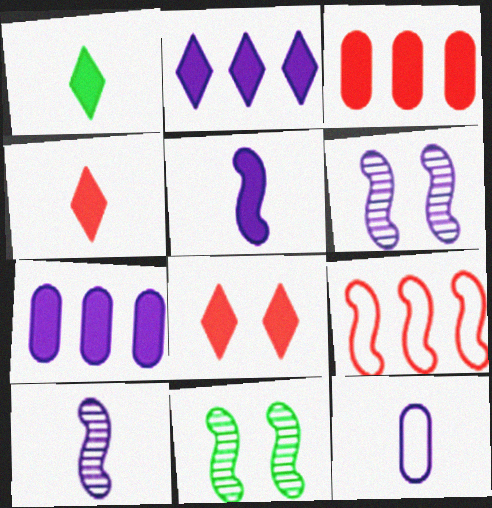[[1, 2, 8], 
[2, 6, 12], 
[5, 9, 11]]